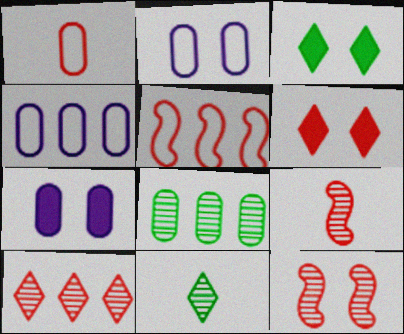[[1, 7, 8], 
[2, 3, 12], 
[3, 4, 9], 
[5, 7, 11]]